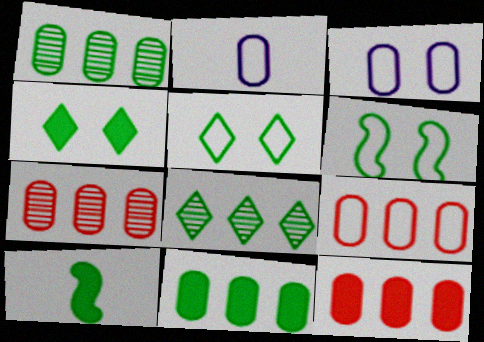[[1, 5, 10], 
[4, 10, 11], 
[7, 9, 12]]